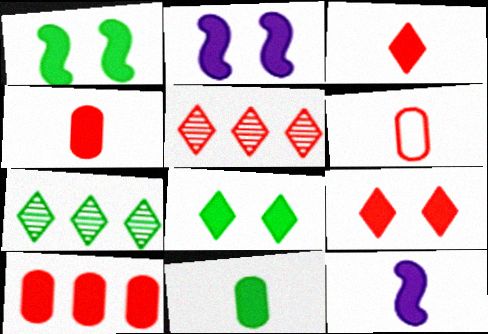[[2, 6, 7], 
[3, 11, 12], 
[8, 10, 12]]